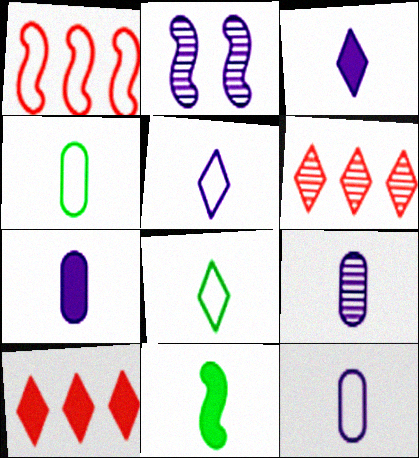[[1, 2, 11], 
[2, 4, 10], 
[7, 9, 12]]